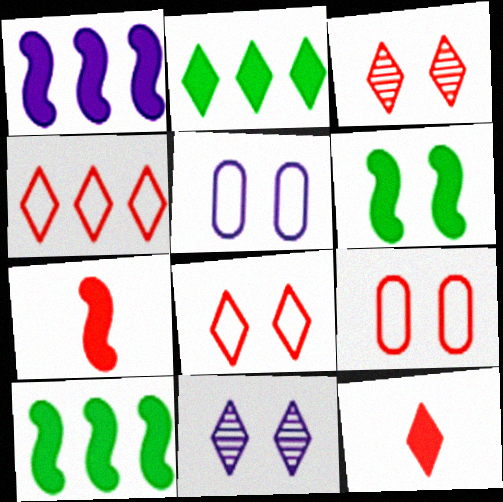[[1, 6, 7], 
[3, 4, 12], 
[3, 5, 6], 
[6, 9, 11]]